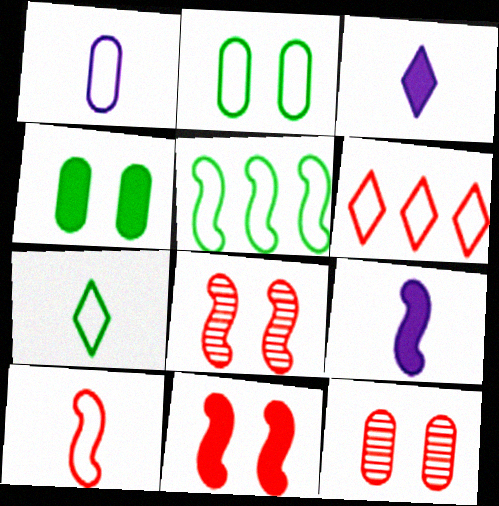[[1, 7, 10], 
[2, 5, 7], 
[3, 5, 12], 
[5, 8, 9]]